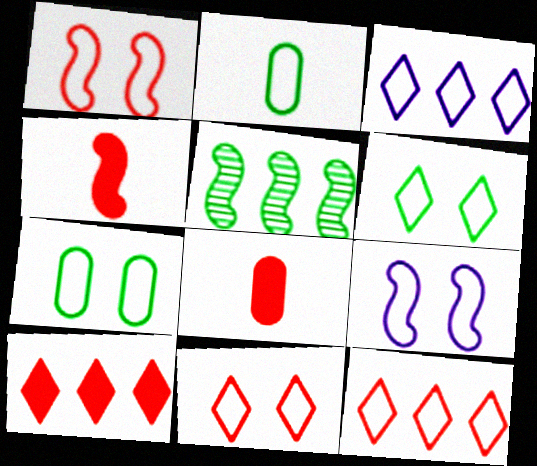[[1, 2, 3], 
[2, 9, 12], 
[4, 5, 9], 
[7, 9, 11]]